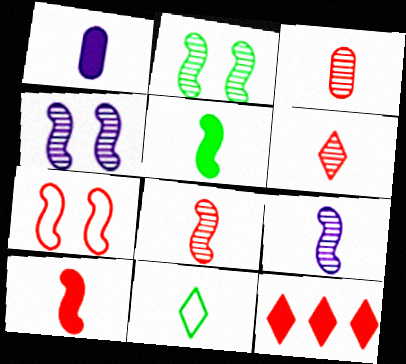[[1, 8, 11], 
[3, 6, 8], 
[3, 7, 12]]